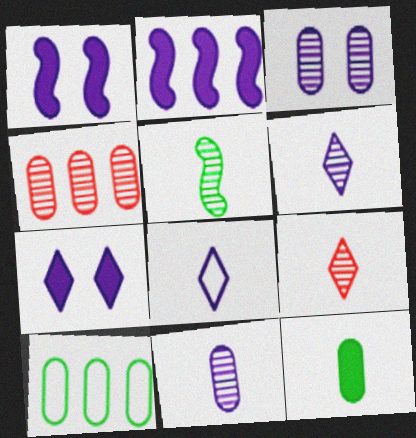[[1, 9, 10], 
[2, 3, 8], 
[5, 9, 11]]